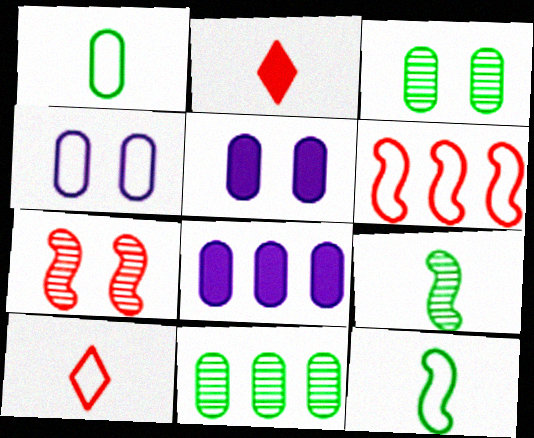[]